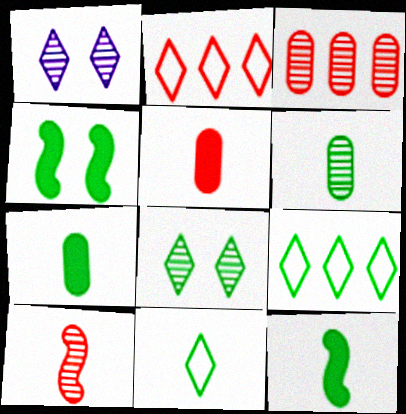[[4, 6, 9], 
[6, 11, 12]]